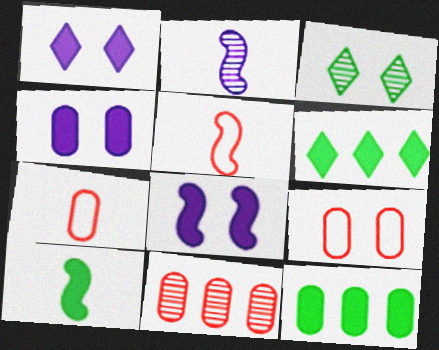[[1, 4, 8], 
[2, 3, 11], 
[2, 5, 10], 
[2, 6, 9], 
[3, 8, 9]]